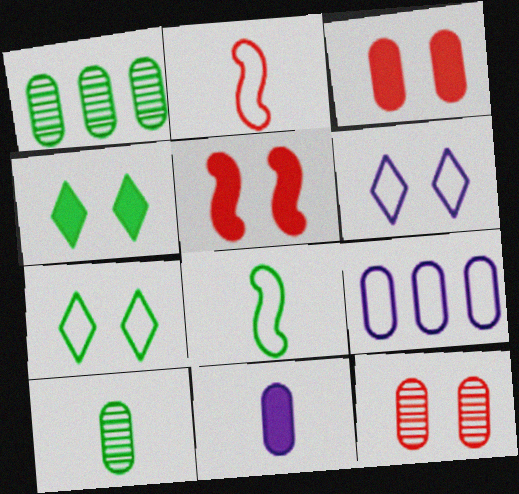[[1, 4, 8], 
[2, 7, 9], 
[3, 9, 10]]